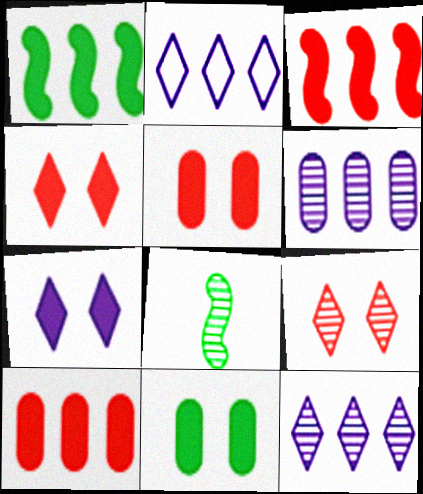[[2, 5, 8], 
[6, 8, 9]]